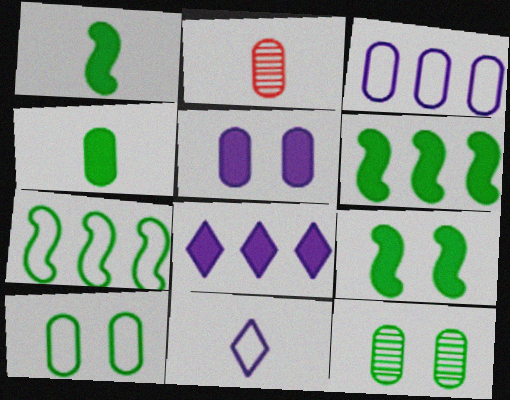[[1, 2, 11], 
[1, 6, 9]]